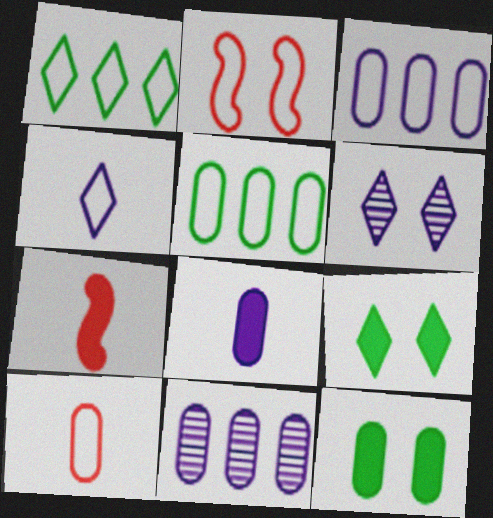[[2, 4, 5], 
[2, 6, 12], 
[5, 6, 7], 
[10, 11, 12]]